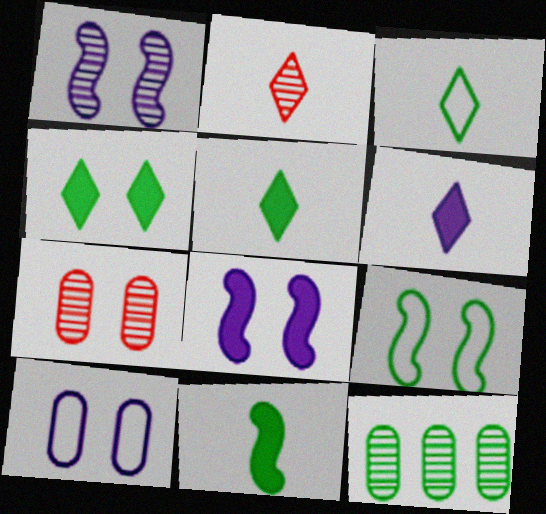[[1, 2, 12], 
[2, 3, 6], 
[5, 9, 12]]